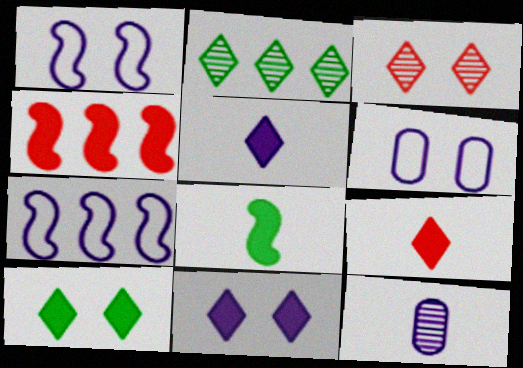[[7, 11, 12]]